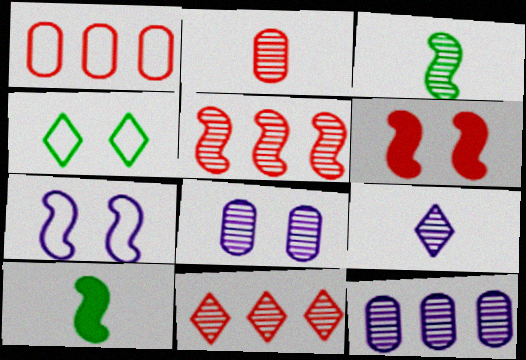[[2, 3, 9], 
[3, 8, 11], 
[4, 6, 8], 
[5, 7, 10]]